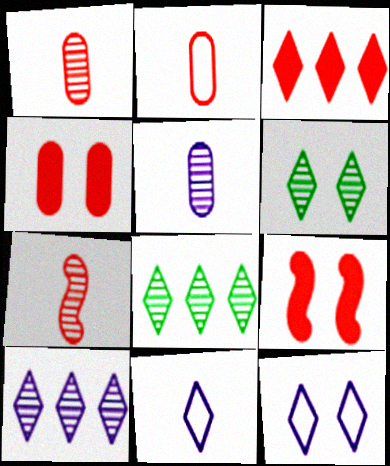[[3, 6, 11]]